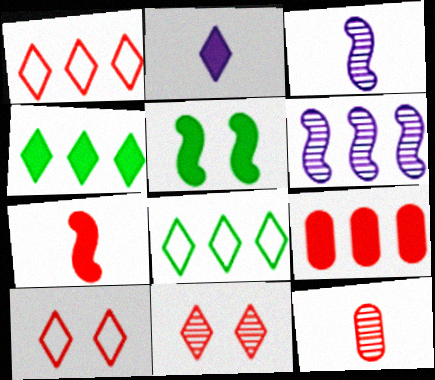[[2, 5, 9], 
[2, 8, 11], 
[6, 8, 9]]